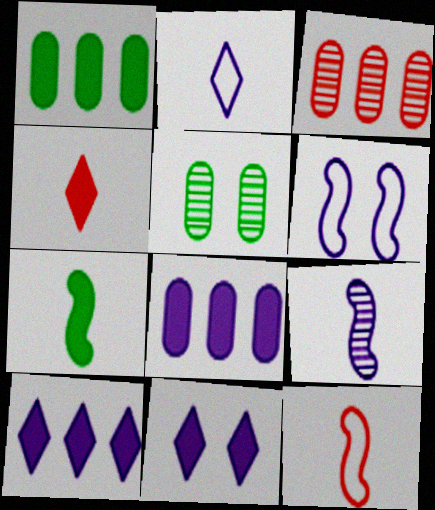[[5, 10, 12], 
[7, 9, 12]]